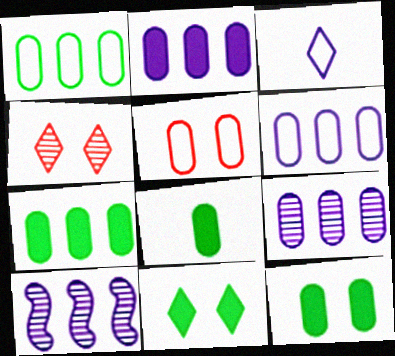[[2, 6, 9], 
[5, 8, 9], 
[7, 8, 12]]